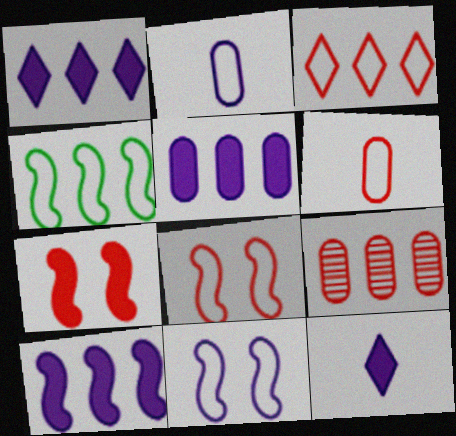[[1, 4, 9], 
[1, 5, 10], 
[3, 6, 8]]